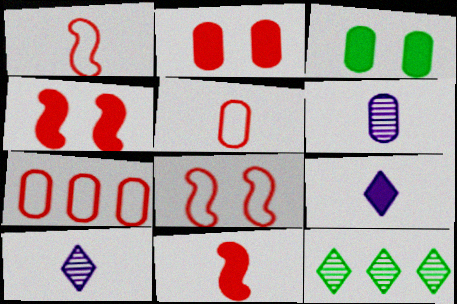[[3, 6, 7]]